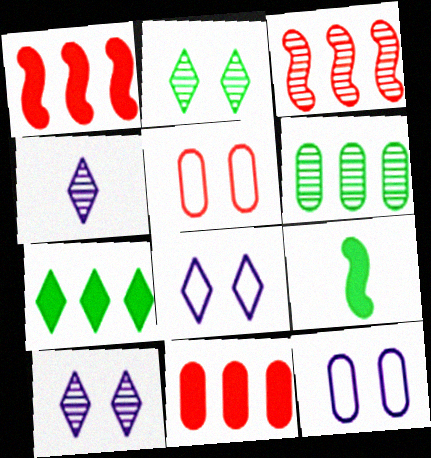[]